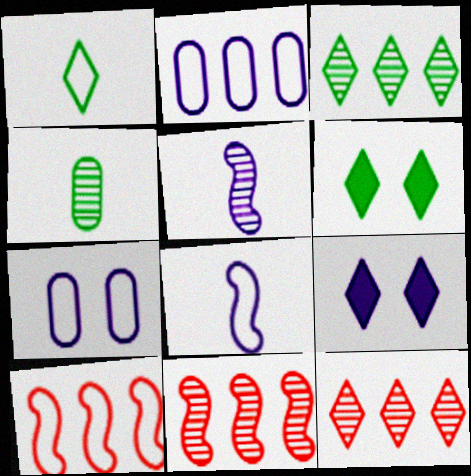[[1, 3, 6], 
[1, 7, 10], 
[1, 9, 12], 
[2, 5, 9], 
[4, 9, 10]]